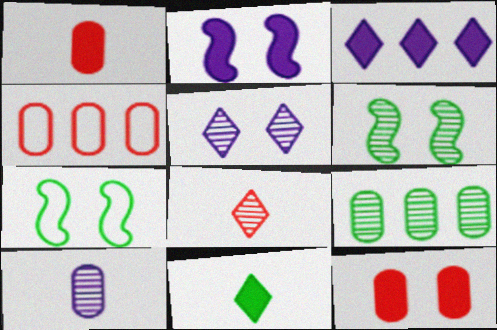[[5, 7, 12], 
[7, 9, 11]]